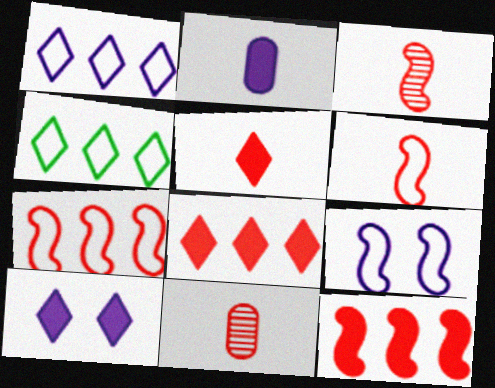[[5, 6, 11]]